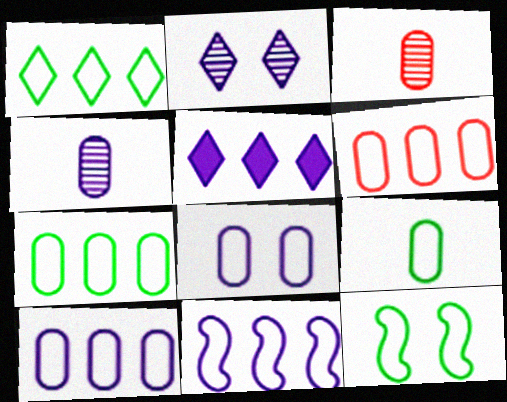[[1, 6, 11], 
[1, 9, 12], 
[3, 5, 12], 
[6, 7, 10], 
[6, 8, 9]]